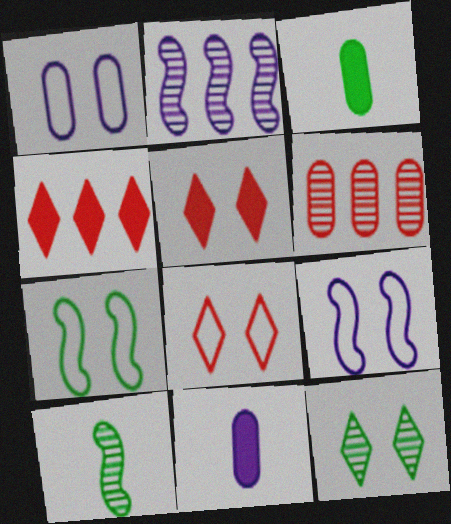[[1, 3, 6], 
[1, 4, 10], 
[1, 7, 8], 
[2, 3, 8]]